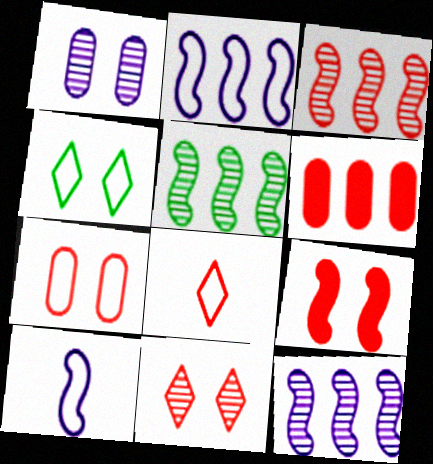[[1, 4, 9], 
[3, 5, 12], 
[5, 9, 10], 
[7, 9, 11]]